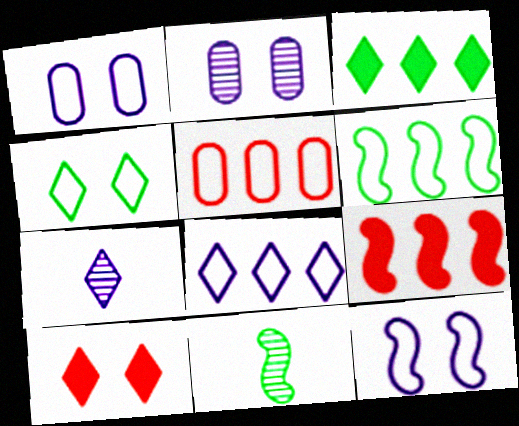[[5, 6, 8], 
[9, 11, 12]]